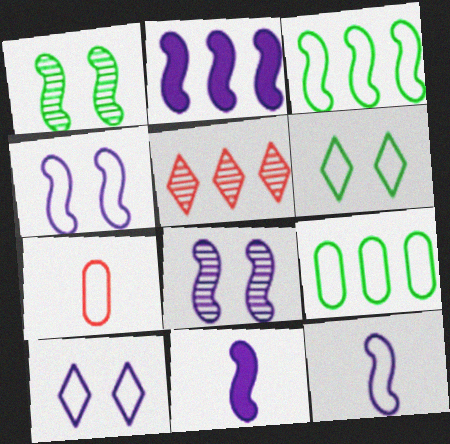[[2, 5, 9], 
[2, 8, 12], 
[3, 7, 10]]